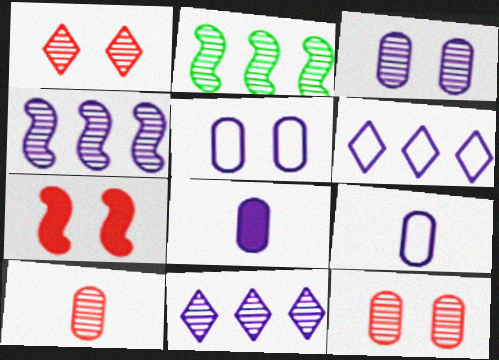[]